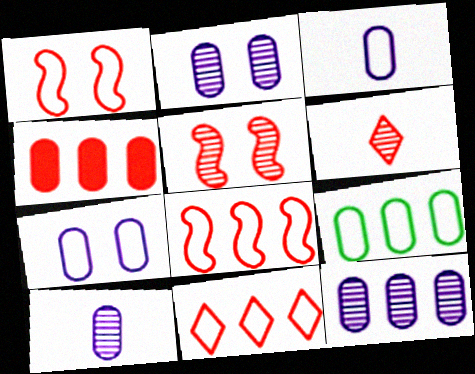[[1, 4, 6], 
[2, 10, 12], 
[4, 9, 12]]